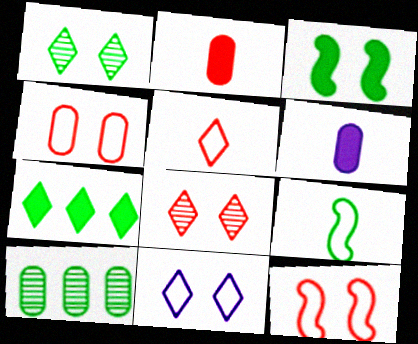[[4, 6, 10]]